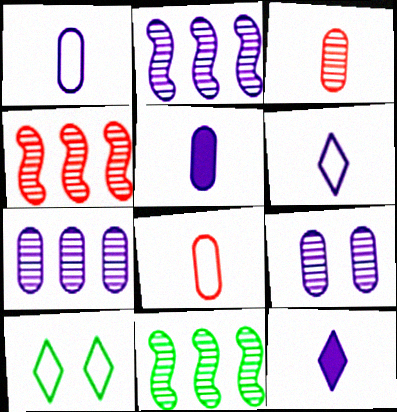[[2, 4, 11], 
[4, 5, 10]]